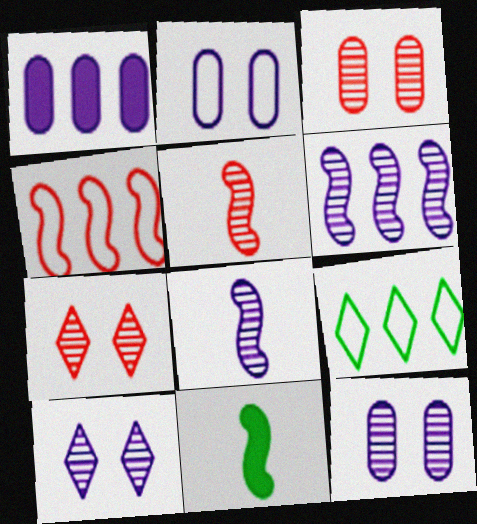[]